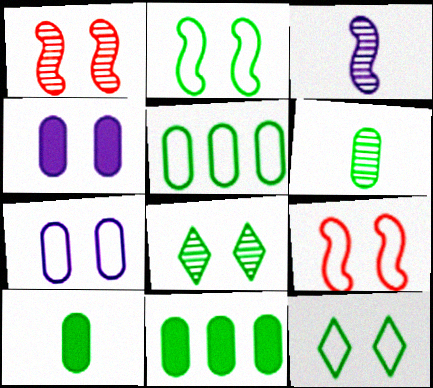[[1, 4, 12], 
[4, 8, 9], 
[7, 9, 12]]